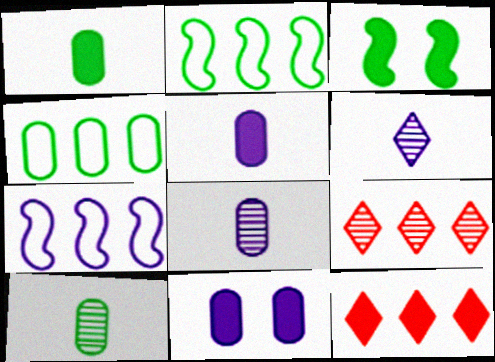[[3, 5, 12], 
[6, 7, 11]]